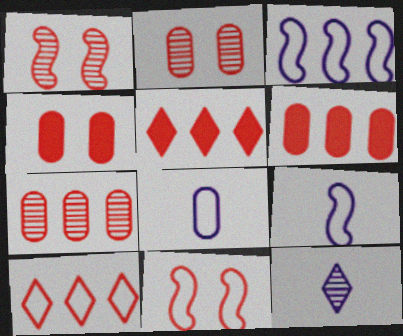[]